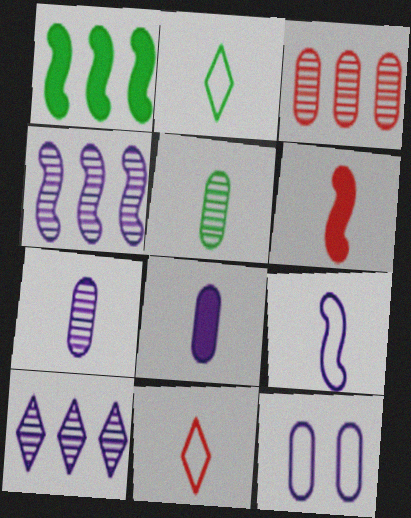[[2, 6, 7]]